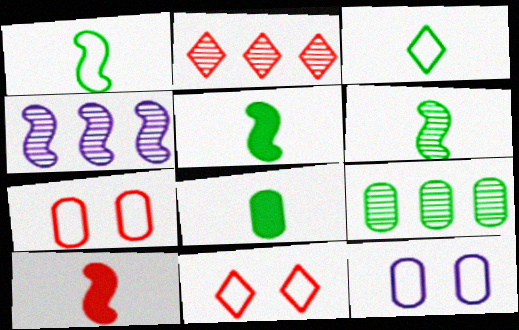[[1, 5, 6], 
[2, 4, 9], 
[2, 5, 12], 
[2, 7, 10], 
[3, 6, 8], 
[4, 8, 11]]